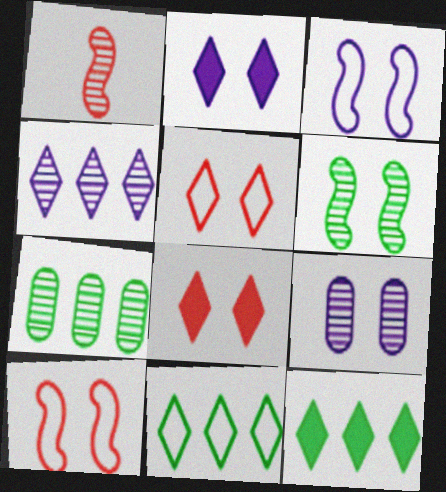[[2, 3, 9]]